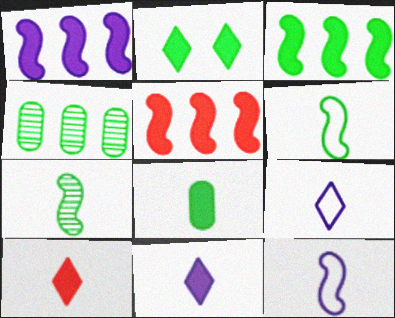[[1, 3, 5], 
[2, 3, 8], 
[2, 4, 6]]